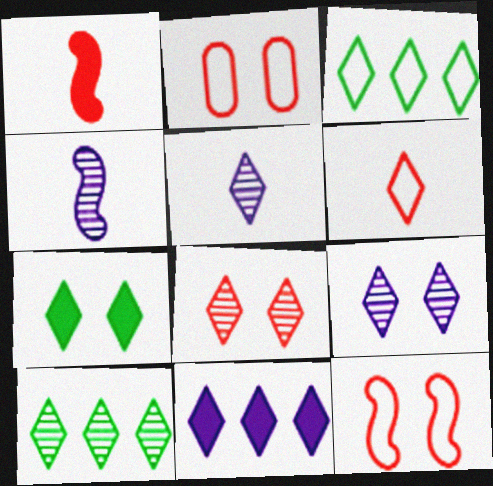[[5, 8, 10]]